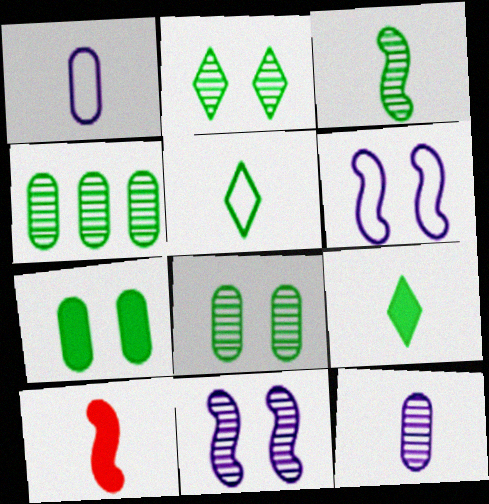[[2, 3, 4], 
[5, 10, 12]]